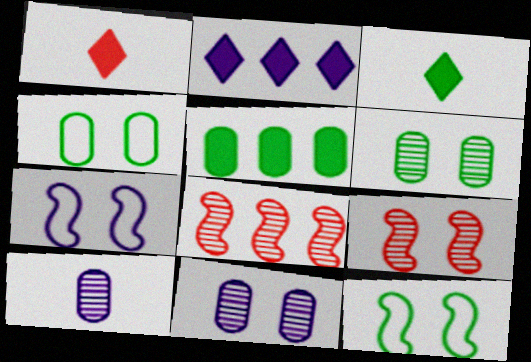[[2, 7, 10]]